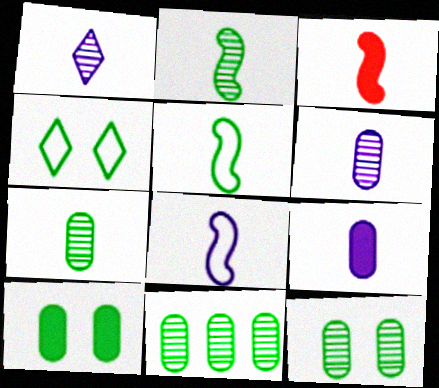[[1, 8, 9], 
[2, 3, 8], 
[7, 11, 12]]